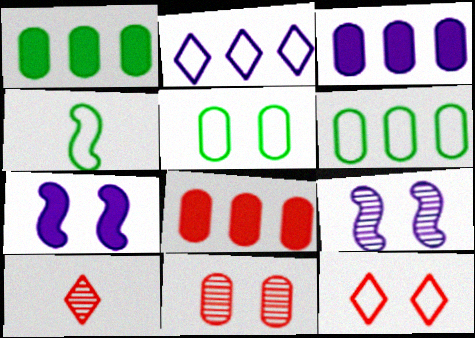[[1, 3, 8], 
[6, 7, 10]]